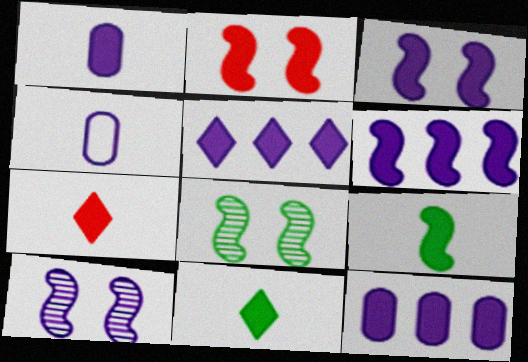[[1, 3, 5], 
[1, 7, 9], 
[2, 6, 9], 
[2, 11, 12], 
[4, 5, 10], 
[5, 6, 12]]